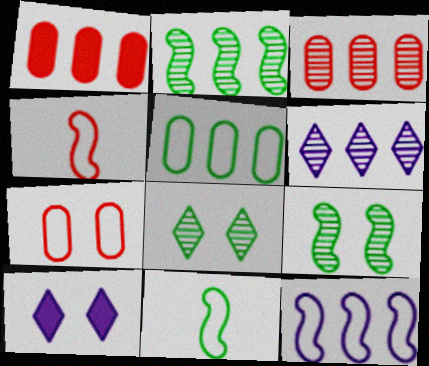[[2, 3, 6], 
[3, 10, 11], 
[7, 9, 10]]